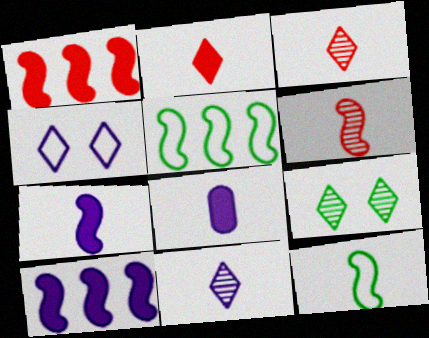[[3, 8, 12], 
[6, 7, 12]]